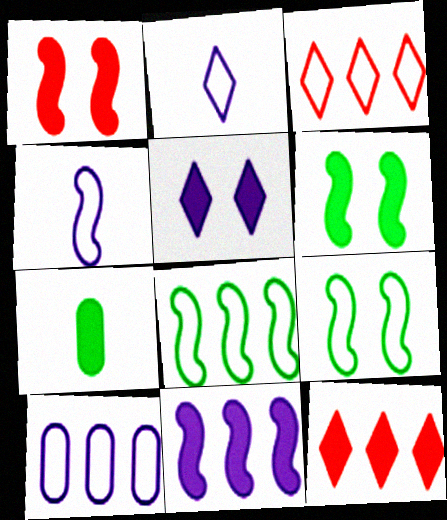[[3, 8, 10]]